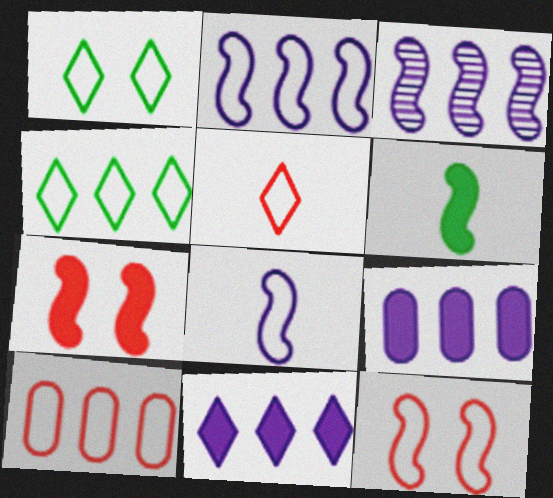[[1, 8, 10], 
[2, 4, 10], 
[3, 6, 12], 
[5, 10, 12]]